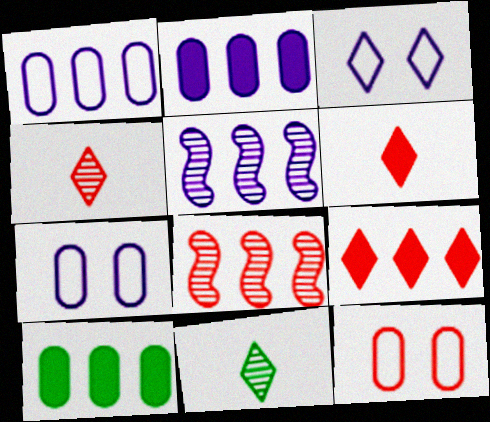[[3, 9, 11], 
[6, 8, 12]]